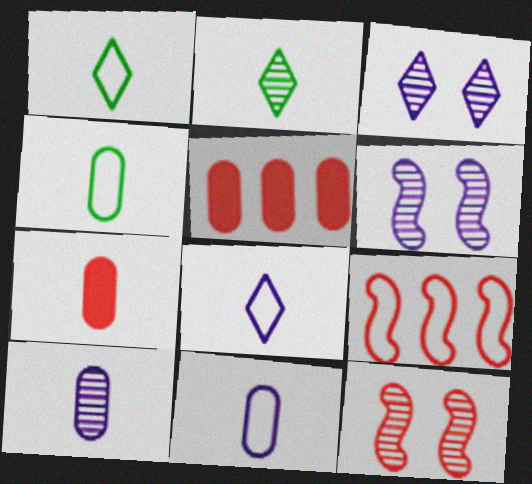[[1, 5, 6], 
[4, 7, 10]]